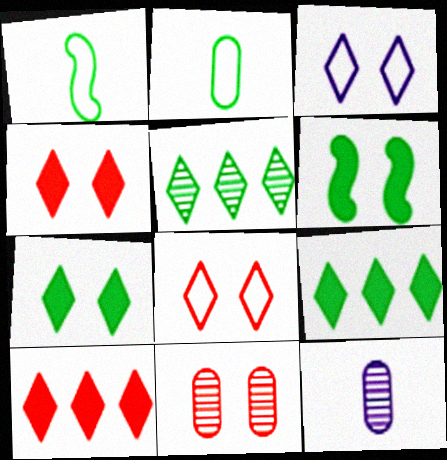[[2, 5, 6], 
[3, 6, 11]]